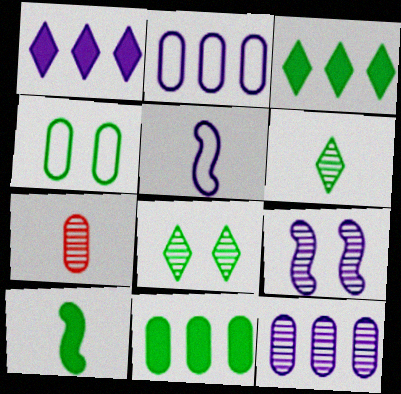[]